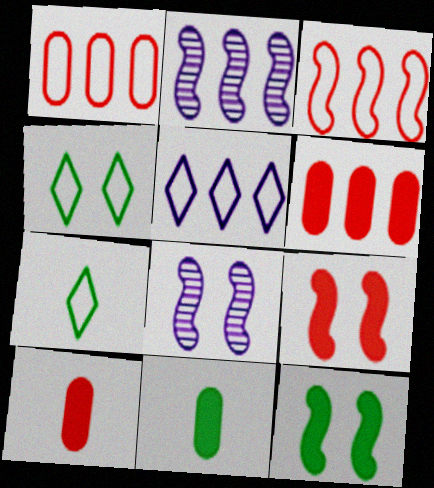[[2, 4, 10], 
[6, 7, 8]]